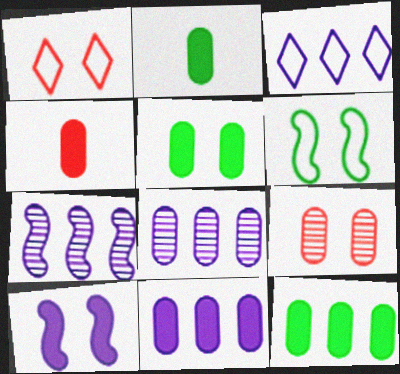[[1, 2, 7], 
[2, 5, 12], 
[3, 7, 11], 
[4, 5, 11]]